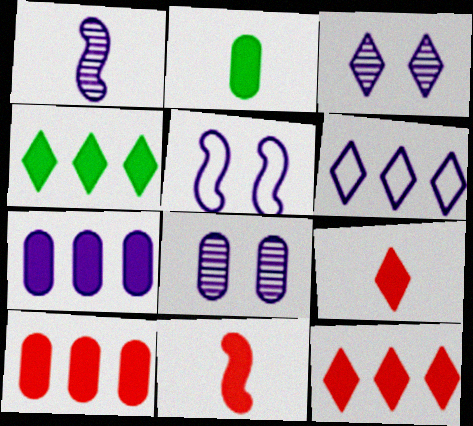[]